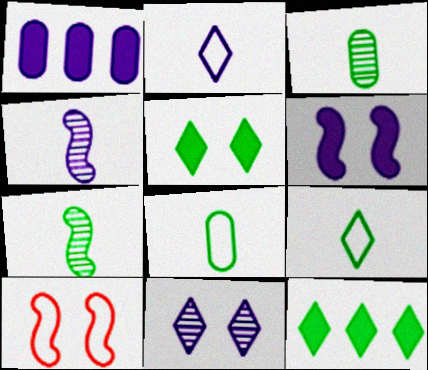[]